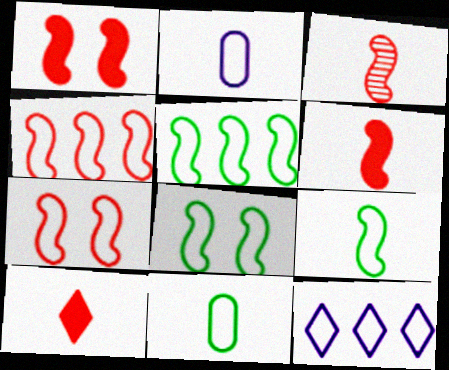[[1, 3, 4], 
[5, 8, 9], 
[7, 11, 12]]